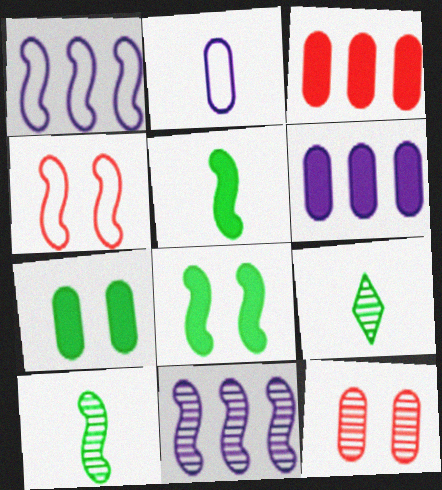[[4, 5, 11], 
[4, 6, 9], 
[9, 11, 12]]